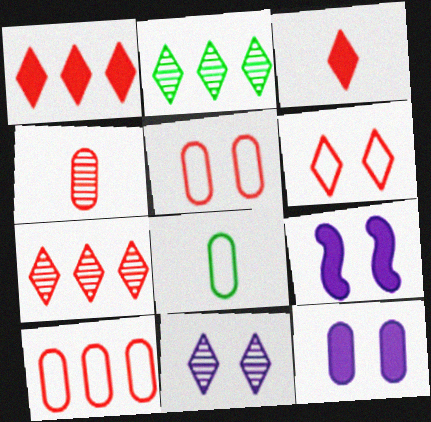[[3, 6, 7], 
[7, 8, 9]]